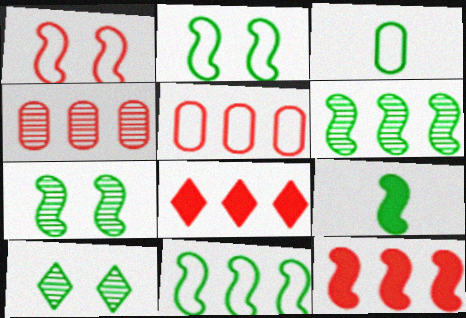[[2, 6, 9], 
[7, 9, 11]]